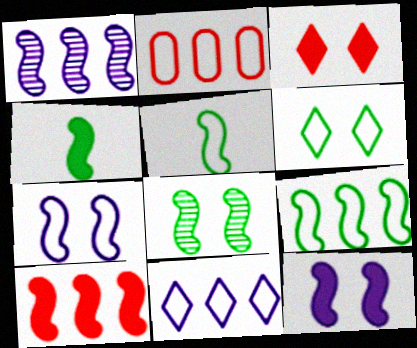[[1, 9, 10], 
[2, 9, 11], 
[4, 8, 9], 
[4, 10, 12]]